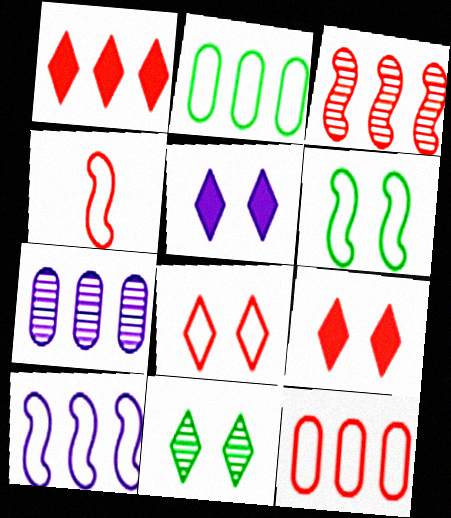[[1, 3, 12], 
[4, 6, 10], 
[4, 8, 12], 
[5, 8, 11]]